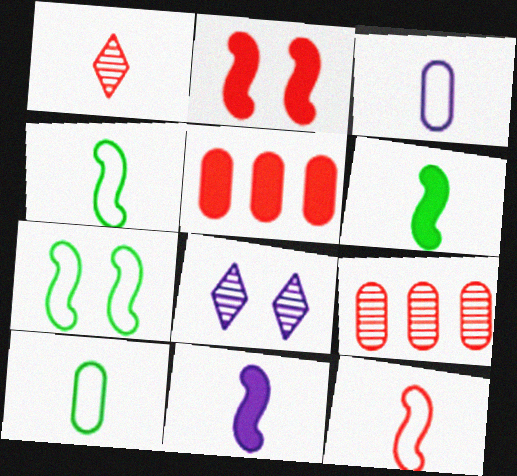[[1, 3, 6], 
[1, 10, 11], 
[4, 5, 8]]